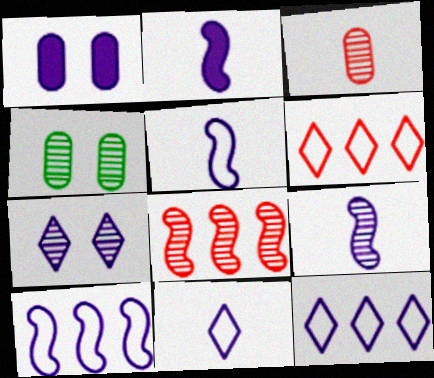[[1, 9, 12], 
[2, 4, 6], 
[2, 5, 9]]